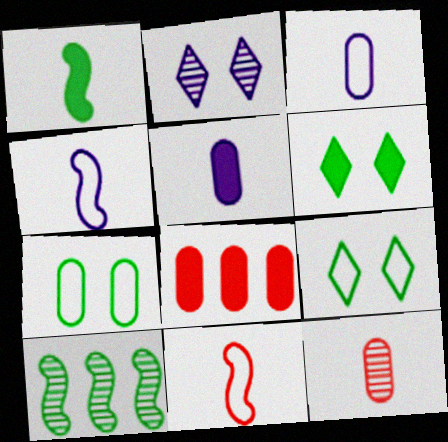[[2, 10, 12]]